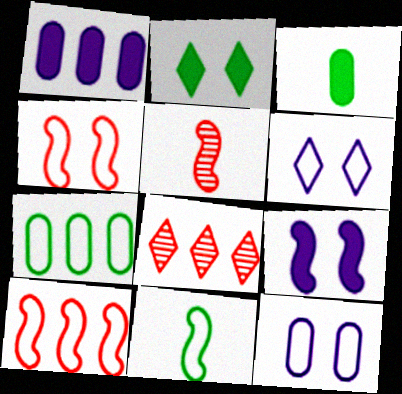[]